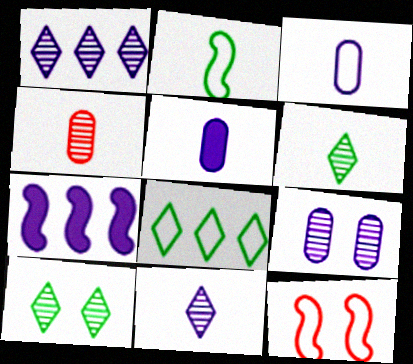[[3, 8, 12]]